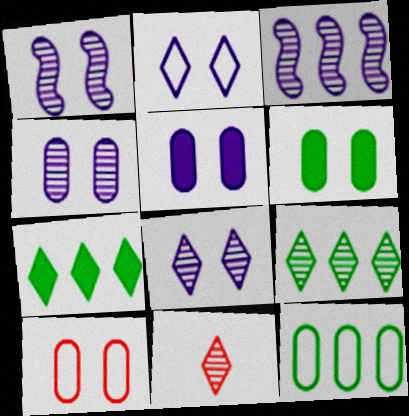[[1, 2, 5], 
[1, 4, 8], 
[2, 7, 11], 
[4, 6, 10], 
[8, 9, 11]]